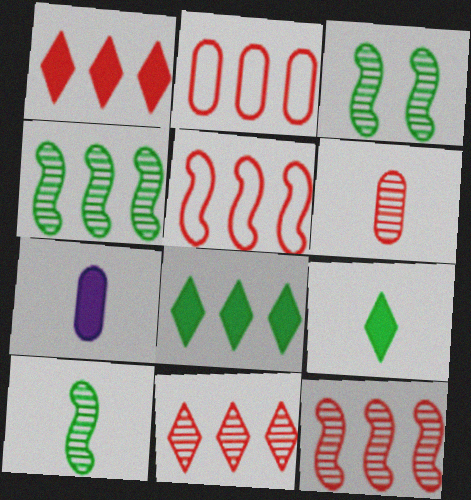[[1, 2, 12], 
[3, 4, 10]]